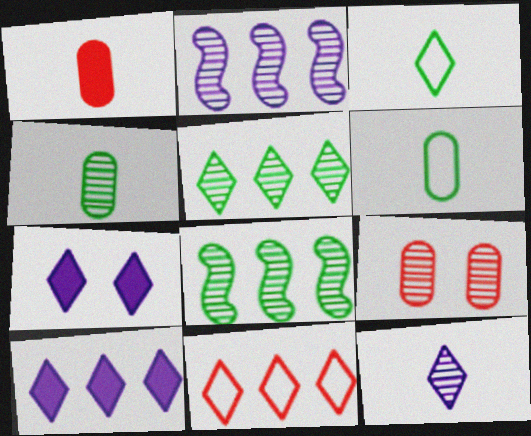[[5, 10, 11], 
[8, 9, 12]]